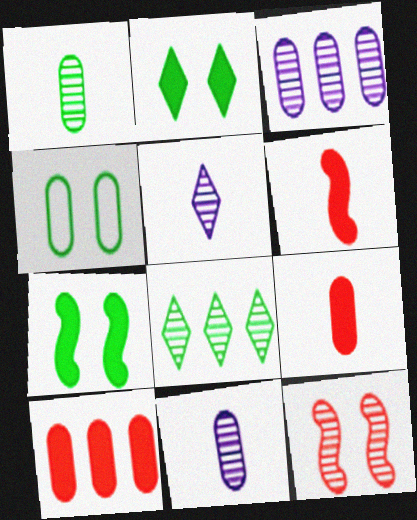[[3, 4, 9], 
[4, 10, 11], 
[8, 11, 12]]